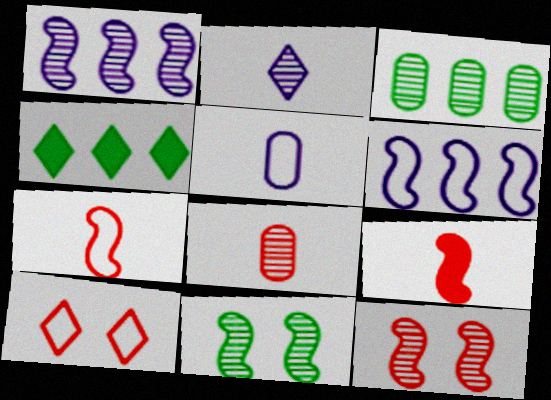[[2, 3, 12], 
[2, 4, 10], 
[4, 5, 12], 
[6, 9, 11]]